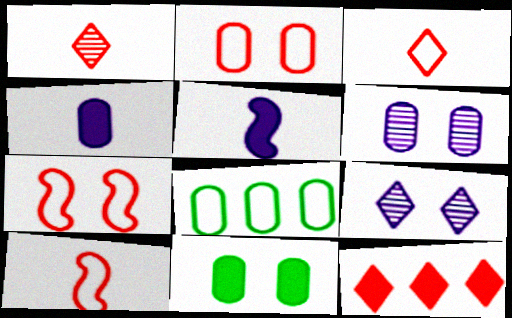[[2, 6, 11], 
[5, 11, 12], 
[7, 9, 11]]